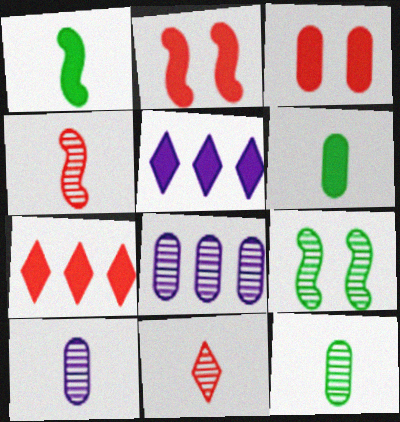[[1, 3, 5], 
[2, 5, 6], 
[8, 9, 11]]